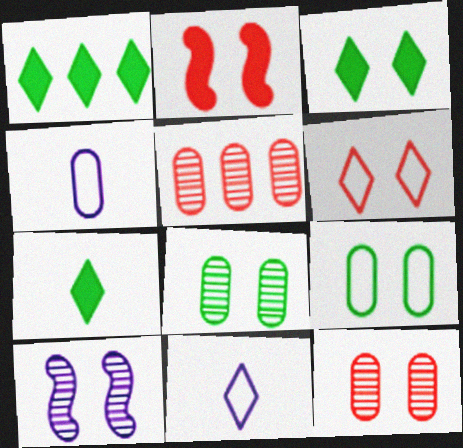[[1, 3, 7], 
[2, 6, 12]]